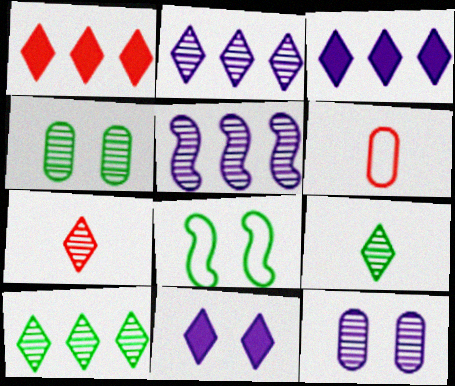[[4, 5, 7]]